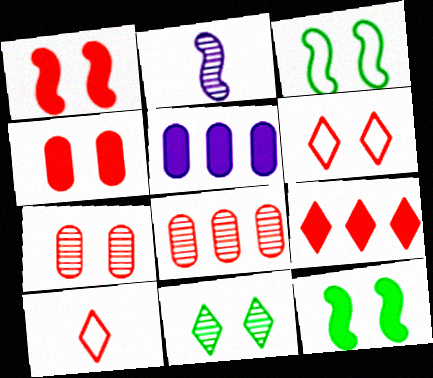[[1, 6, 7], 
[1, 8, 10], 
[2, 8, 11]]